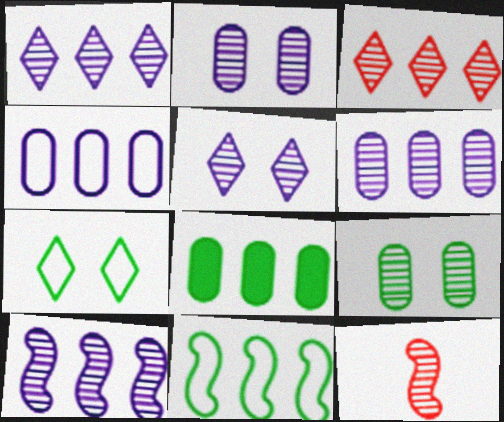[[1, 6, 10], 
[1, 9, 12]]